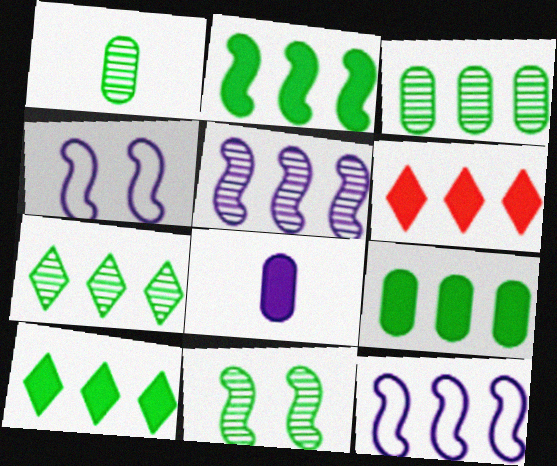[[1, 4, 6], 
[1, 7, 11], 
[2, 9, 10], 
[3, 6, 12]]